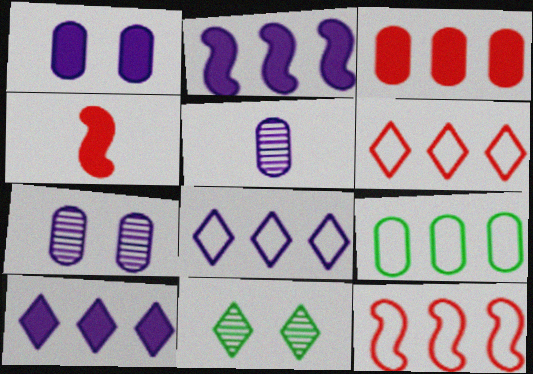[[8, 9, 12]]